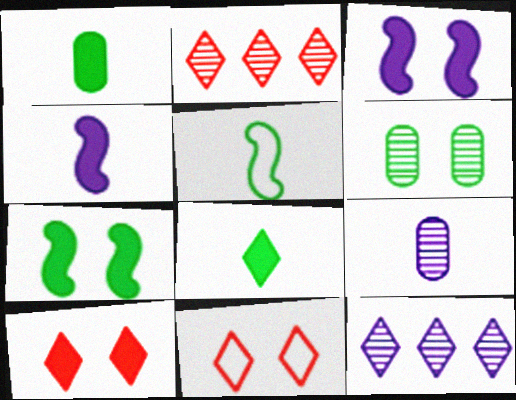[[3, 6, 11], 
[8, 11, 12]]